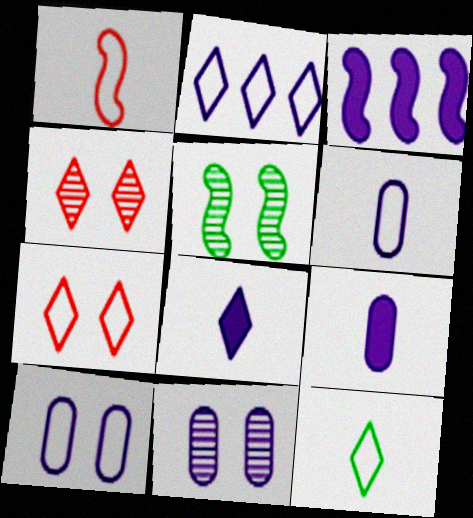[[1, 3, 5], 
[1, 6, 12], 
[2, 7, 12], 
[4, 5, 11]]